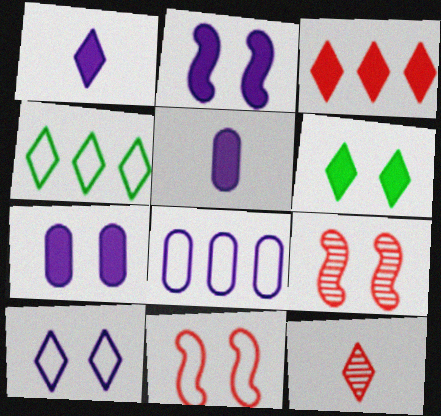[[1, 3, 6], 
[4, 5, 9]]